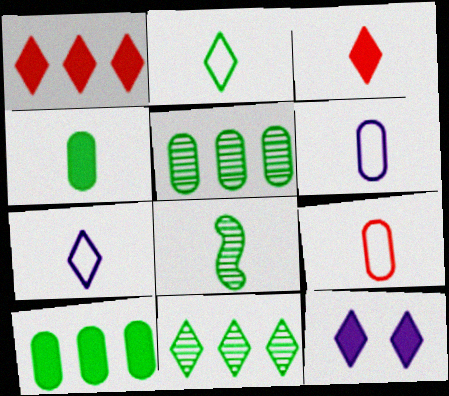[[2, 4, 8], 
[3, 6, 8]]